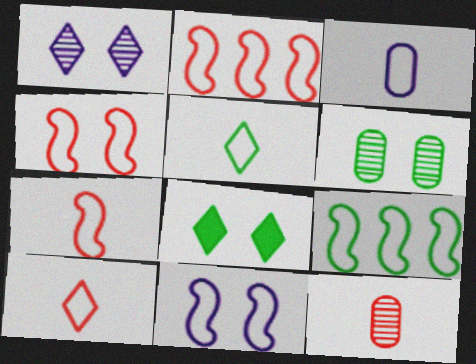[[2, 4, 7], 
[3, 5, 7], 
[7, 9, 11]]